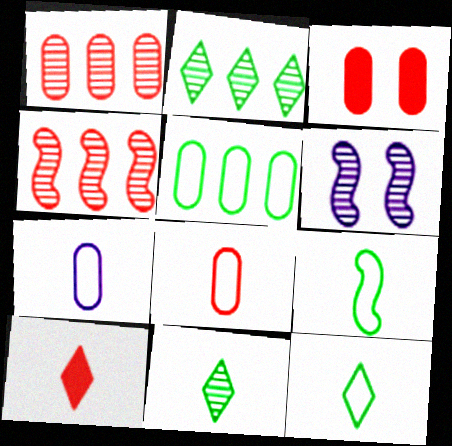[[1, 3, 8], 
[1, 6, 11], 
[5, 6, 10]]